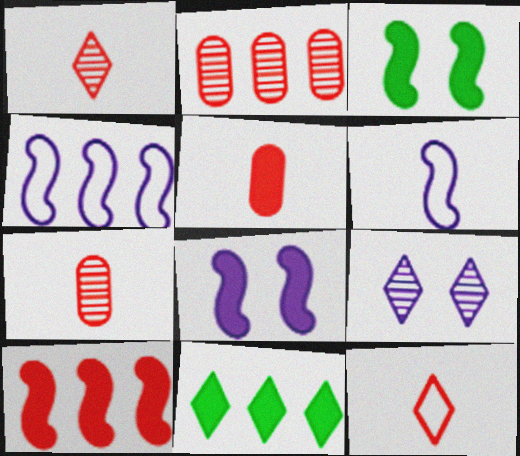[[2, 4, 11], 
[5, 8, 11], 
[9, 11, 12]]